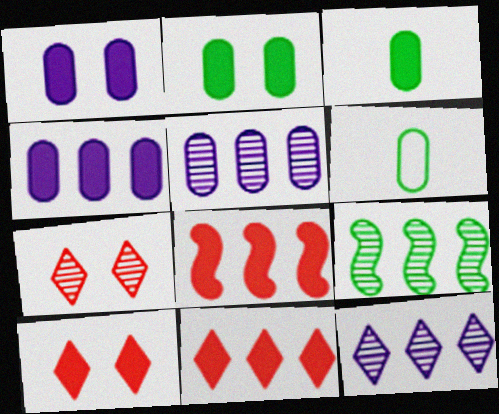[]